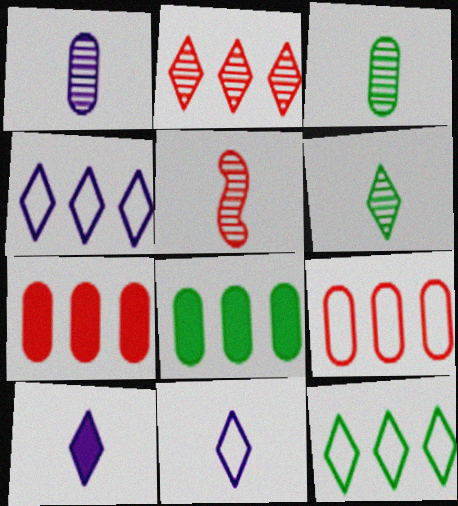[[1, 5, 6]]